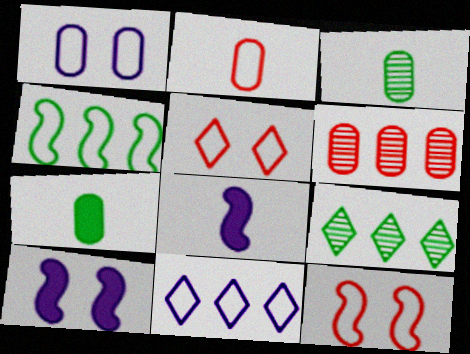[[1, 6, 7], 
[2, 9, 10]]